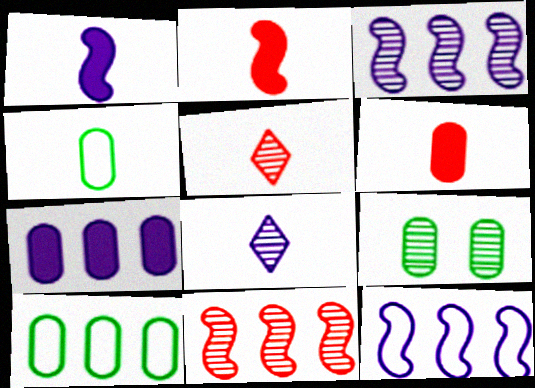[[1, 4, 5], 
[2, 4, 8], 
[3, 5, 9], 
[8, 9, 11]]